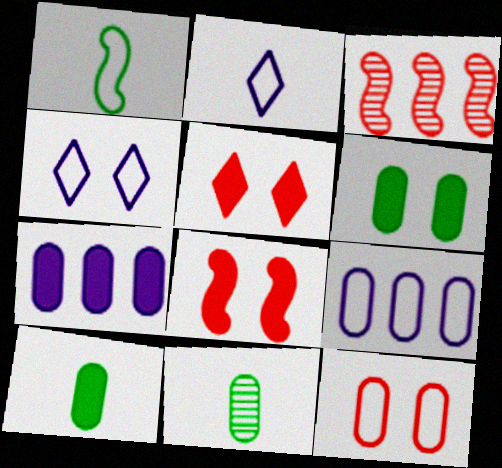[[2, 3, 6], 
[3, 4, 10], 
[7, 11, 12]]